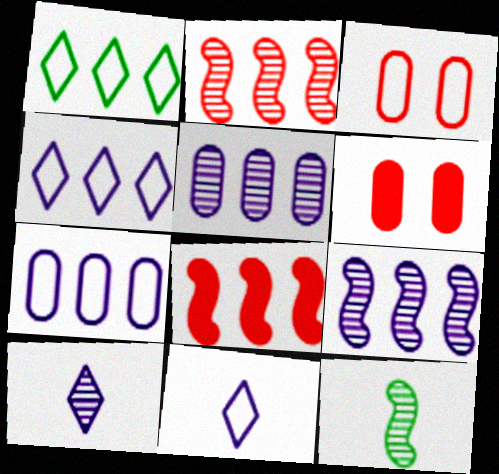[[1, 5, 8], 
[4, 6, 12]]